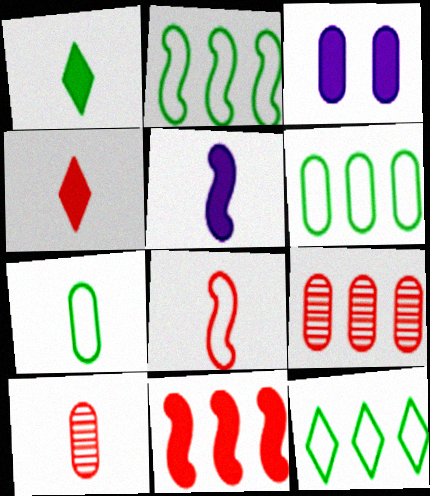[[1, 3, 11], 
[2, 6, 12], 
[3, 6, 10], 
[3, 7, 9], 
[4, 8, 10]]